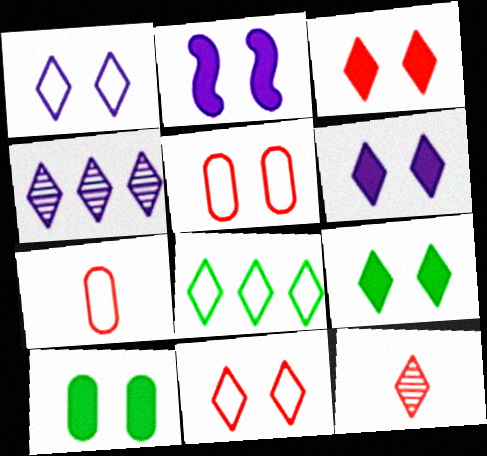[[2, 3, 10], 
[3, 6, 9], 
[6, 8, 12]]